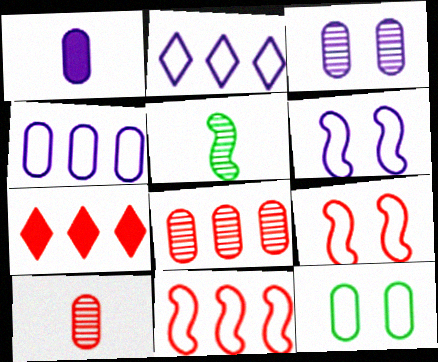[[1, 3, 4], 
[1, 8, 12], 
[7, 8, 11], 
[7, 9, 10]]